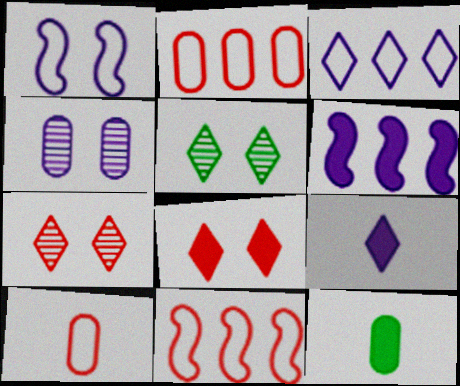[[2, 4, 12], 
[5, 6, 10], 
[6, 8, 12]]